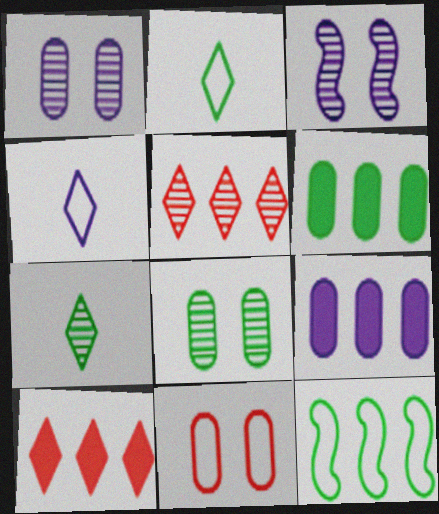[[3, 4, 9], 
[4, 11, 12], 
[5, 9, 12]]